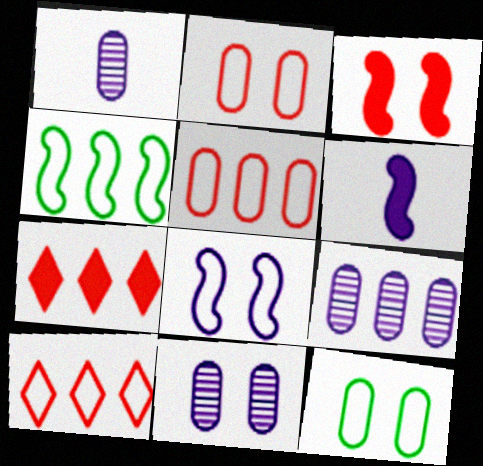[[1, 9, 11], 
[4, 7, 9]]